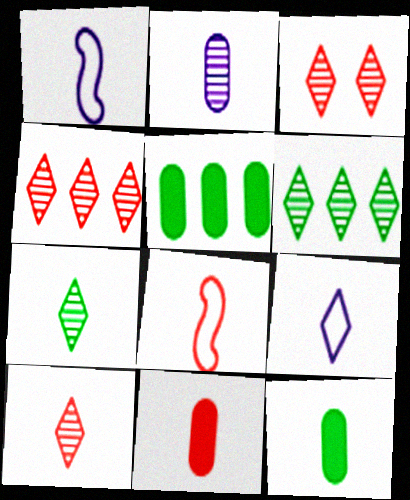[[1, 3, 5], 
[1, 7, 11], 
[1, 10, 12], 
[3, 4, 10], 
[8, 10, 11]]